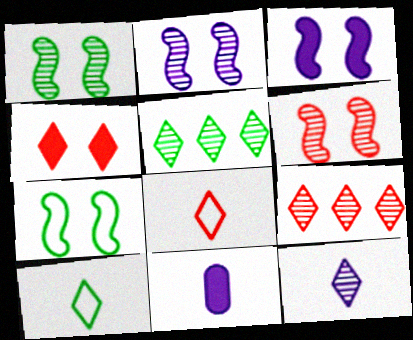[[1, 2, 6], 
[3, 6, 7], 
[4, 8, 9], 
[7, 9, 11]]